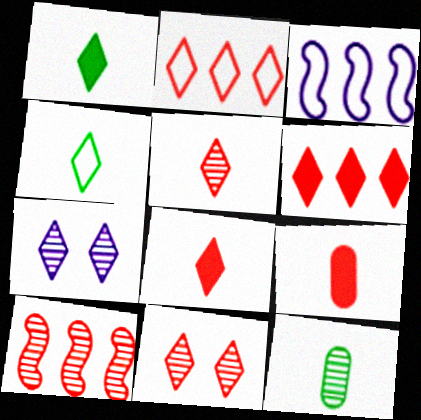[[1, 2, 7], 
[2, 8, 11], 
[4, 6, 7], 
[7, 10, 12]]